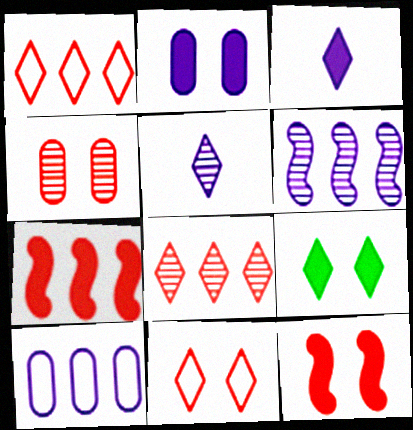[[1, 5, 9], 
[2, 9, 12], 
[4, 11, 12]]